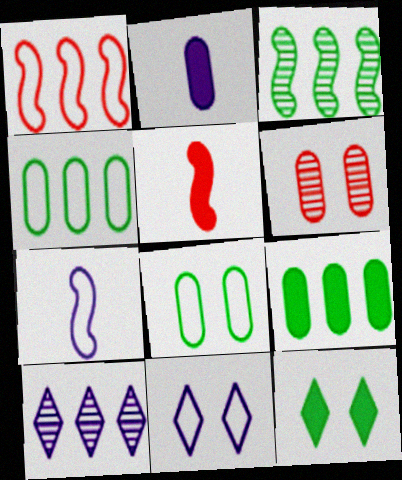[[1, 9, 10], 
[2, 4, 6], 
[5, 8, 10]]